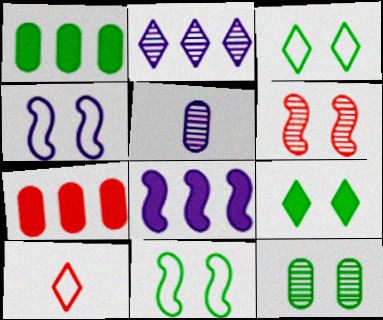[[2, 9, 10], 
[6, 7, 10], 
[8, 10, 12], 
[9, 11, 12]]